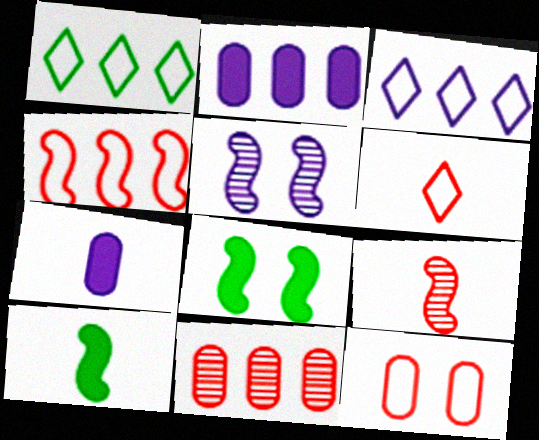[[3, 5, 7], 
[4, 5, 10], 
[4, 6, 12]]